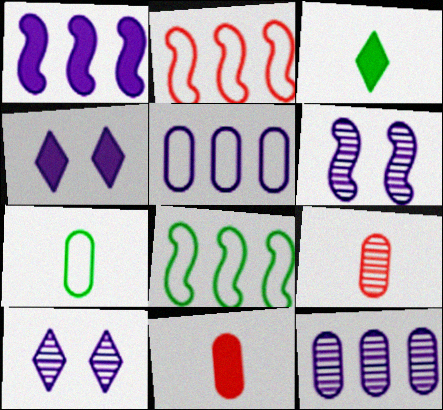[[4, 8, 9], 
[8, 10, 11]]